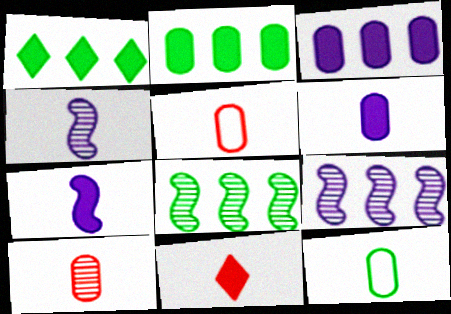[[4, 11, 12], 
[6, 10, 12]]